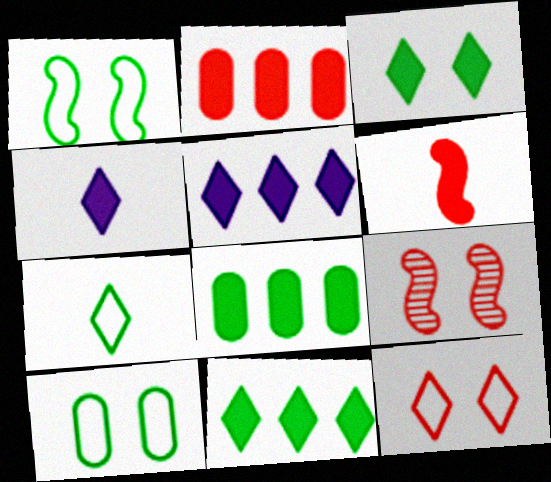[]